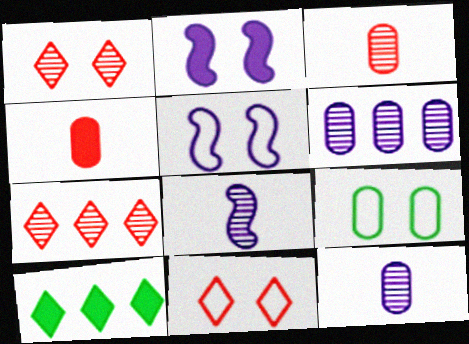[[1, 2, 9], 
[2, 4, 10], 
[3, 5, 10], 
[4, 6, 9], 
[5, 9, 11]]